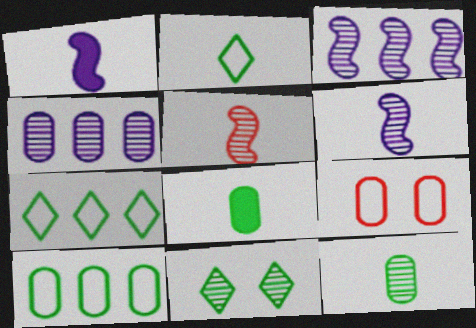[[4, 5, 11], 
[4, 8, 9]]